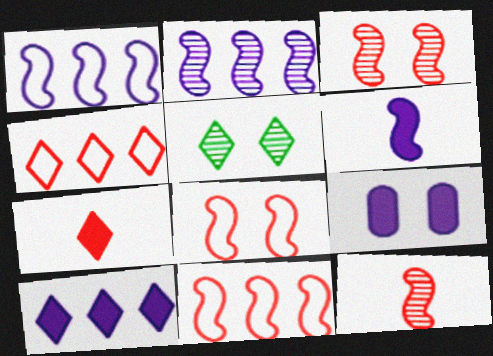[[5, 8, 9], 
[6, 9, 10]]